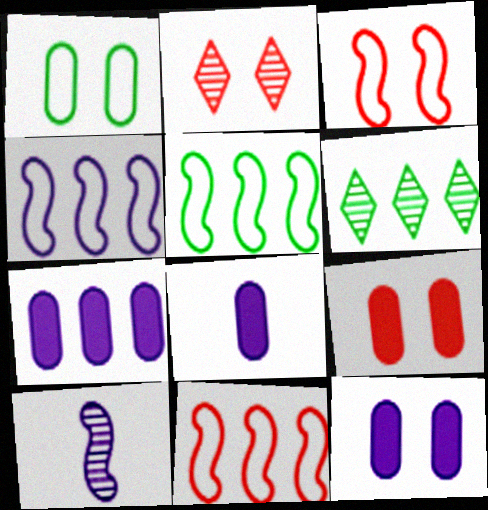[[2, 3, 9], 
[2, 5, 8], 
[3, 6, 8], 
[4, 5, 11], 
[6, 7, 11], 
[7, 8, 12]]